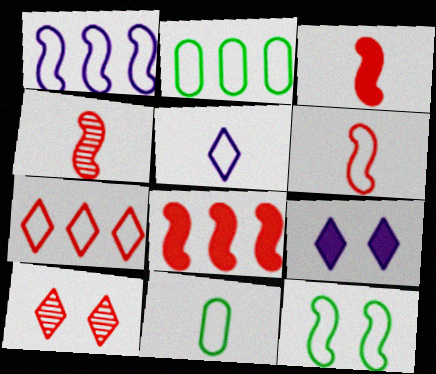[[1, 2, 7], 
[1, 6, 12], 
[2, 4, 9], 
[3, 4, 6], 
[5, 6, 11]]